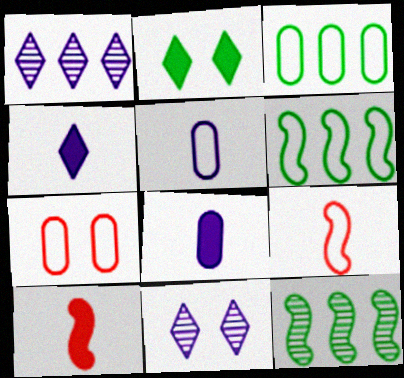[[3, 5, 7], 
[3, 10, 11], 
[4, 7, 12]]